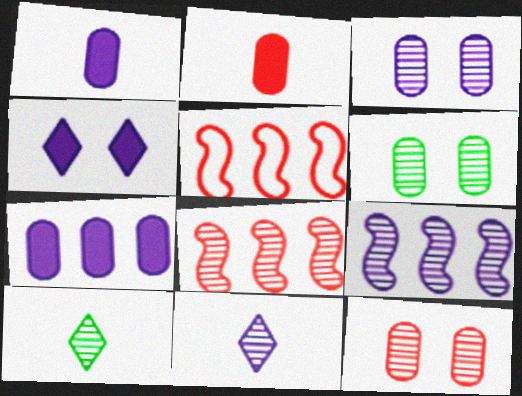[[3, 6, 12], 
[3, 8, 10], 
[3, 9, 11], 
[6, 8, 11], 
[9, 10, 12]]